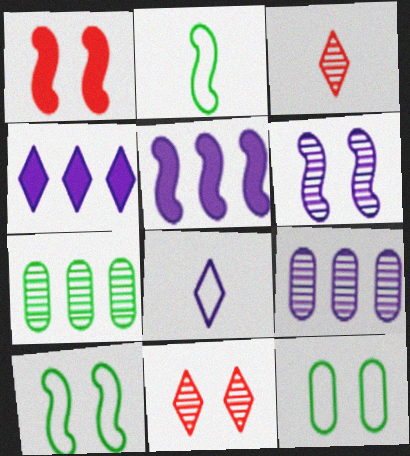[[1, 6, 10], 
[1, 7, 8], 
[3, 5, 12], 
[3, 6, 7]]